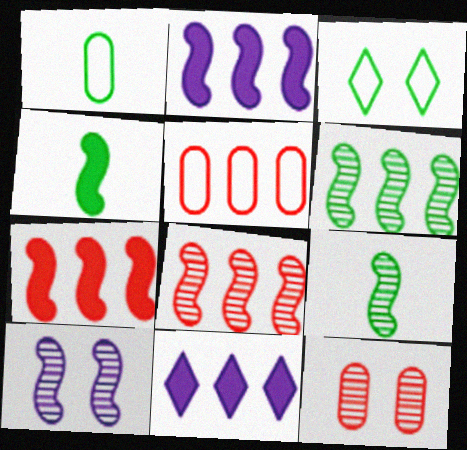[[5, 6, 11], 
[8, 9, 10]]